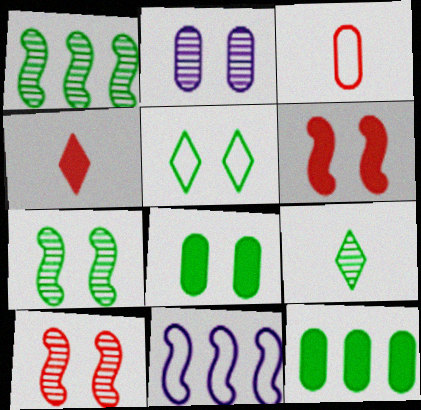[[2, 3, 12], 
[2, 5, 6], 
[3, 5, 11], 
[5, 7, 8]]